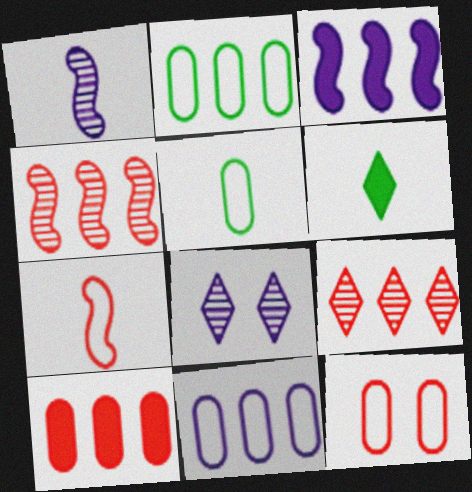[[2, 3, 9], 
[5, 11, 12]]